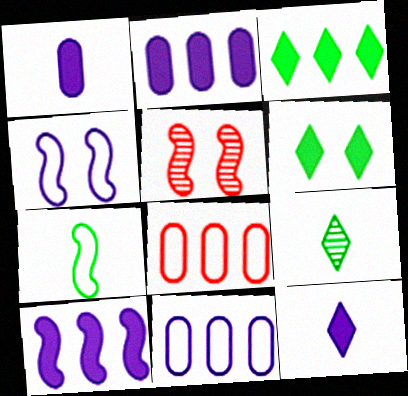[[5, 7, 10]]